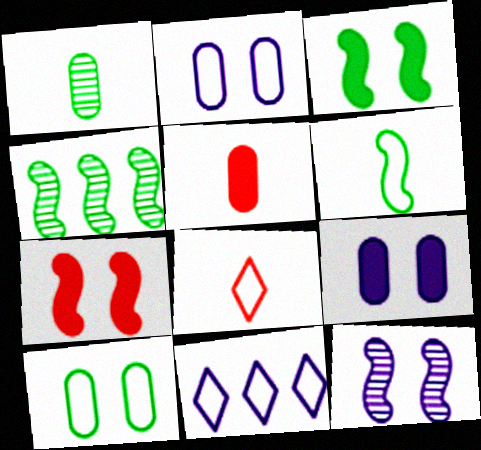[[1, 7, 11], 
[3, 4, 6], 
[4, 8, 9]]